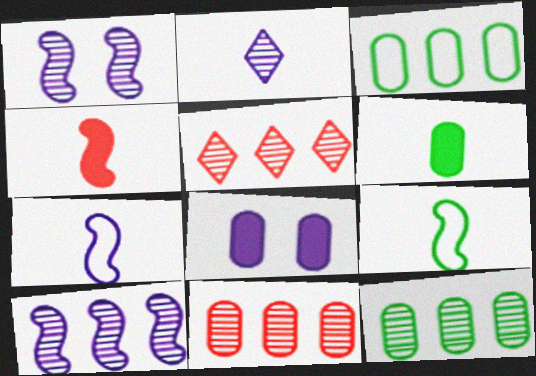[[5, 8, 9], 
[5, 10, 12]]